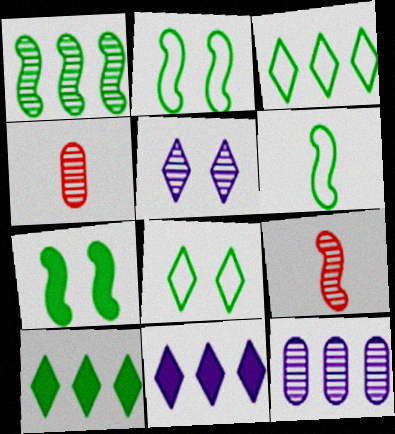[[1, 4, 5], 
[1, 6, 7], 
[2, 4, 11]]